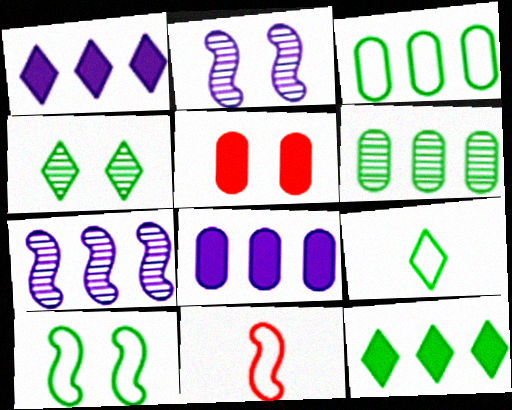[[3, 9, 10], 
[4, 8, 11], 
[4, 9, 12], 
[5, 7, 9]]